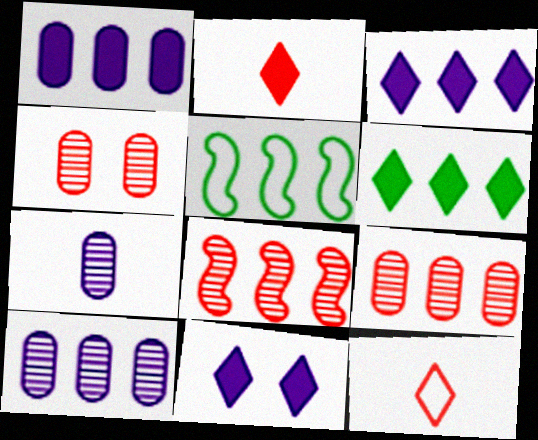[[2, 6, 11], 
[3, 5, 9]]